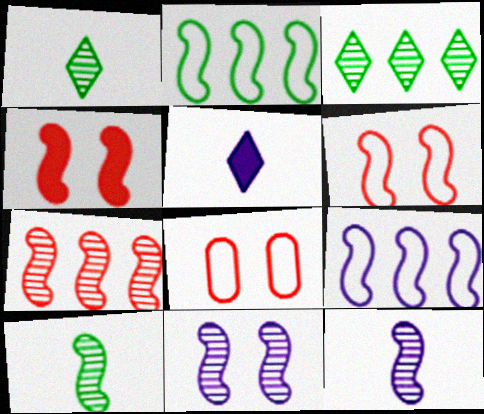[[2, 4, 12], 
[4, 9, 10], 
[7, 10, 11]]